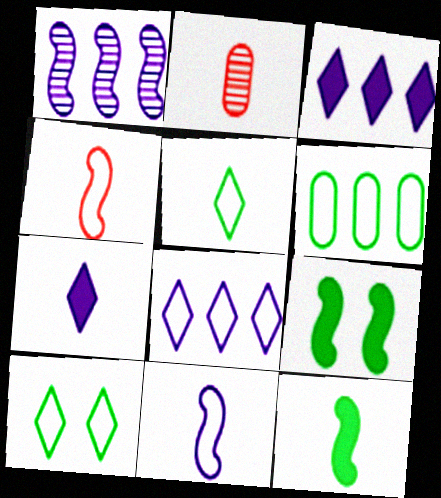[[1, 4, 9], 
[2, 8, 9]]